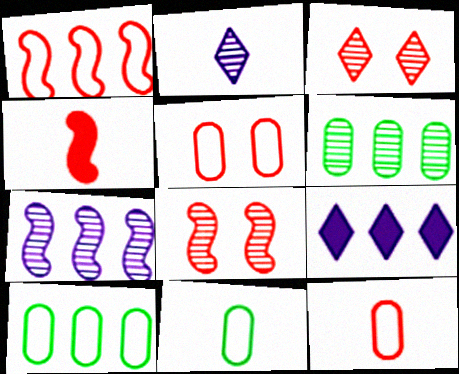[[1, 4, 8], 
[1, 6, 9], 
[2, 4, 11], 
[2, 6, 8], 
[8, 9, 11]]